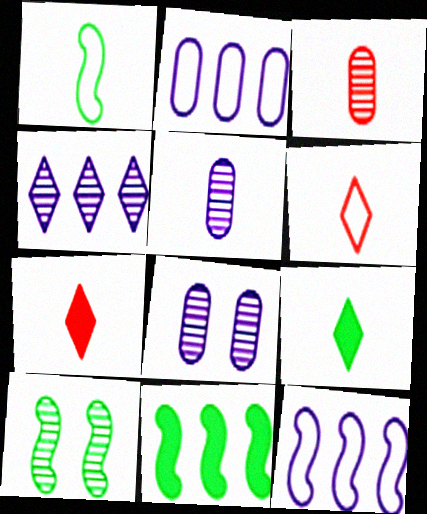[[1, 5, 7], 
[1, 10, 11], 
[2, 7, 10], 
[3, 4, 10], 
[6, 8, 11]]